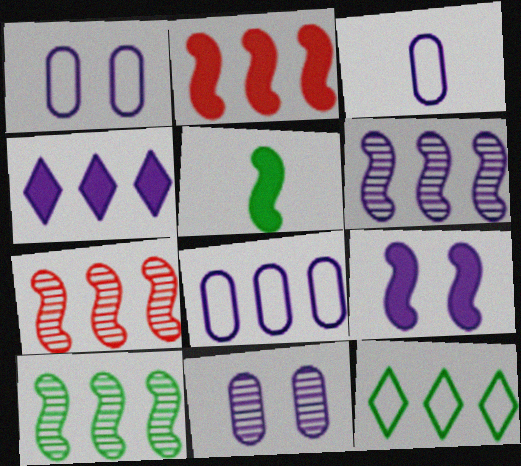[[1, 3, 8], 
[2, 5, 9], 
[4, 6, 8], 
[6, 7, 10]]